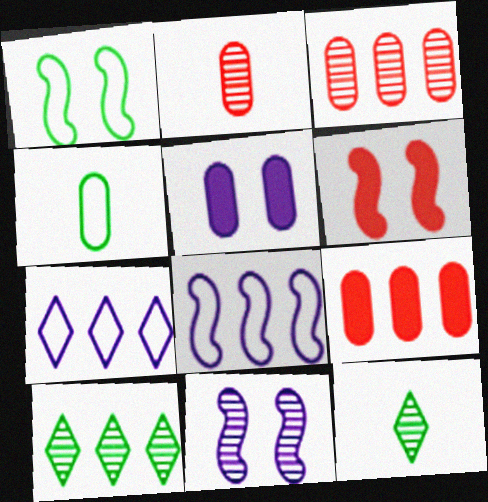[[1, 6, 11], 
[2, 10, 11], 
[3, 4, 5], 
[3, 11, 12], 
[8, 9, 10]]